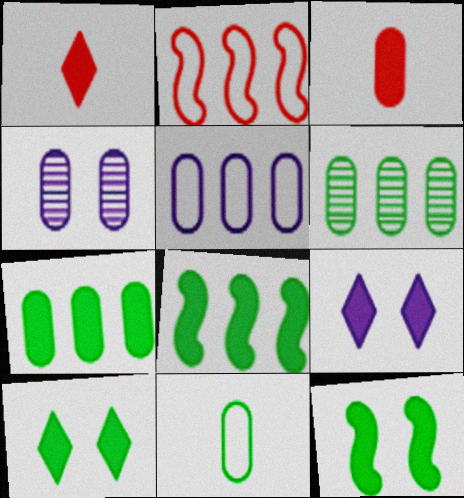[[3, 8, 9]]